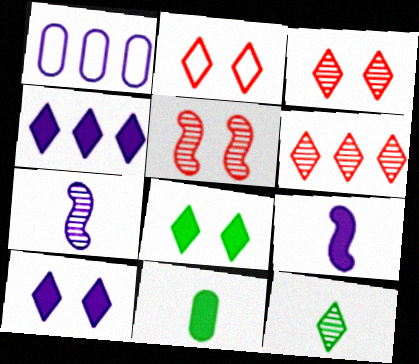[[1, 7, 10], 
[2, 4, 12]]